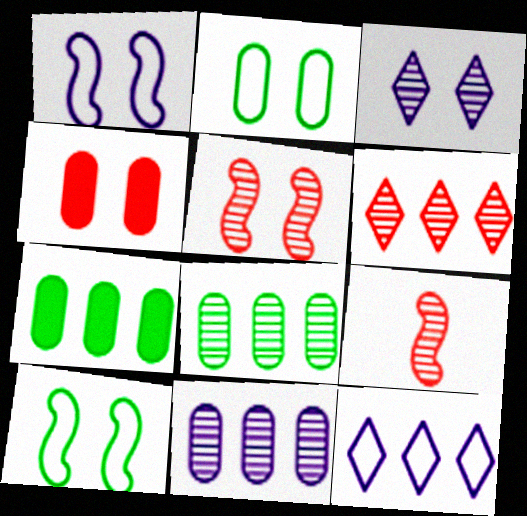[[3, 4, 10], 
[3, 8, 9]]